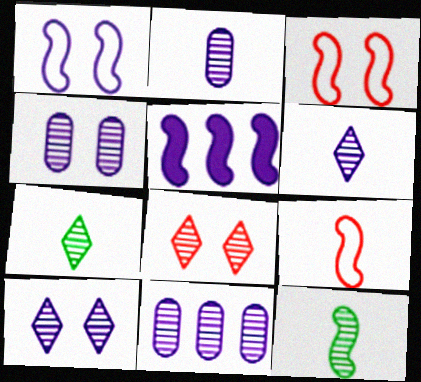[[2, 4, 11], 
[3, 5, 12], 
[8, 11, 12]]